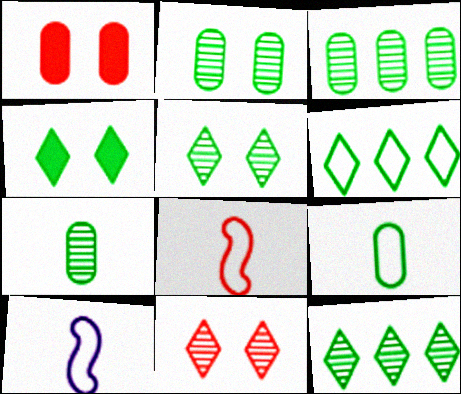[[1, 10, 12], 
[2, 3, 7]]